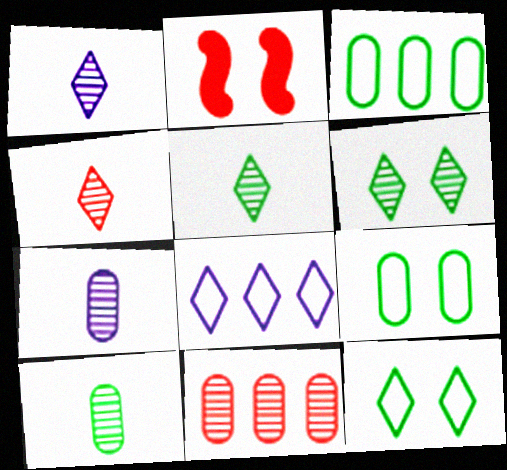[[1, 2, 3], 
[1, 4, 5], 
[2, 8, 10]]